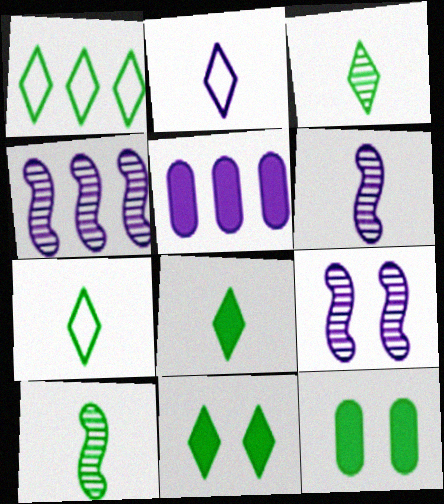[[1, 3, 11], 
[1, 10, 12], 
[2, 5, 9], 
[3, 7, 8], 
[4, 6, 9]]